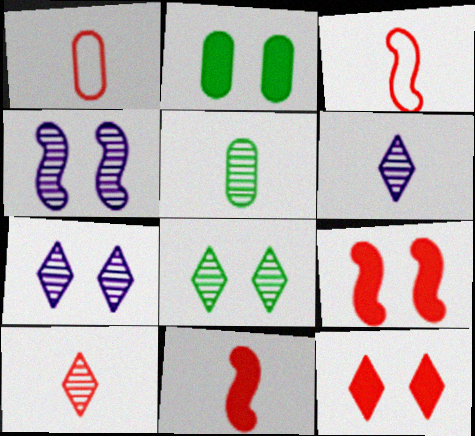[[1, 10, 11]]